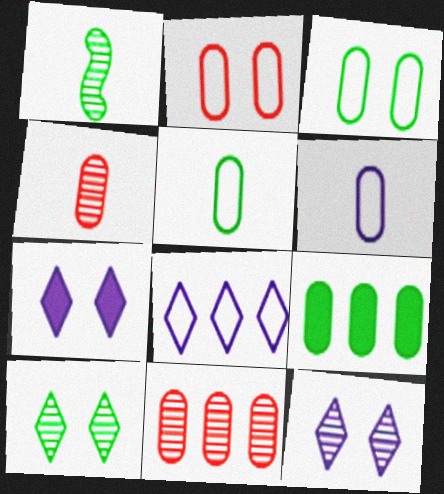[[1, 11, 12]]